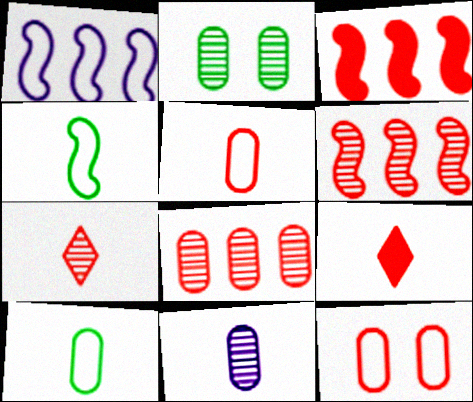[[1, 2, 9], 
[2, 8, 11], 
[3, 7, 12], 
[4, 9, 11], 
[6, 9, 12]]